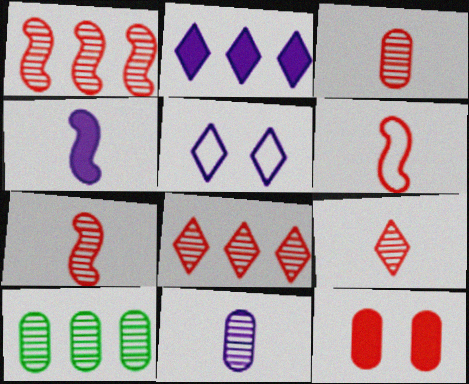[[3, 7, 9], 
[6, 8, 12]]